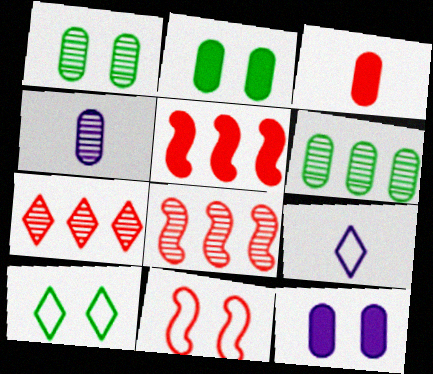[[1, 5, 9], 
[2, 8, 9], 
[3, 7, 11], 
[4, 5, 10]]